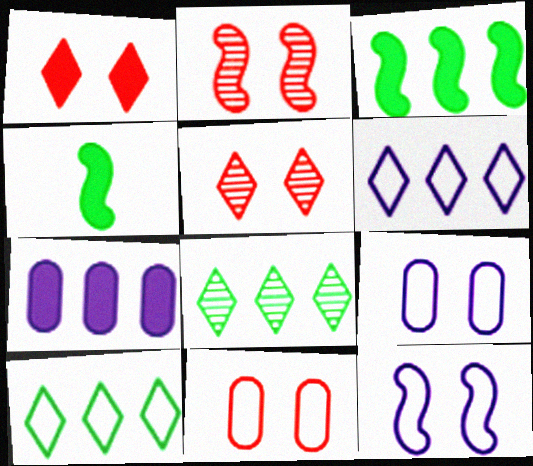[[1, 2, 11], 
[1, 4, 7]]